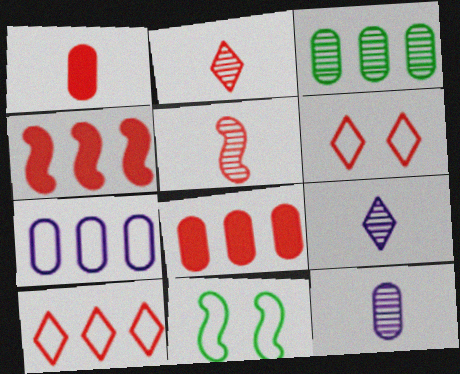[[3, 7, 8], 
[5, 6, 8], 
[8, 9, 11]]